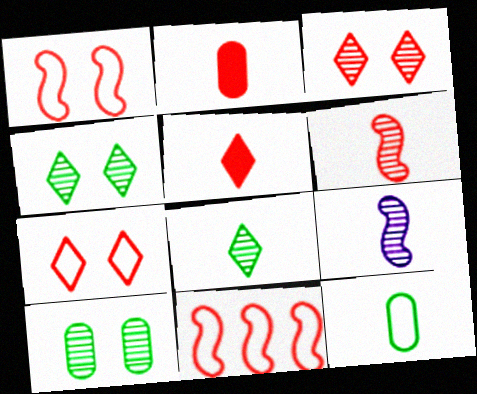[[2, 3, 11], 
[5, 9, 12]]